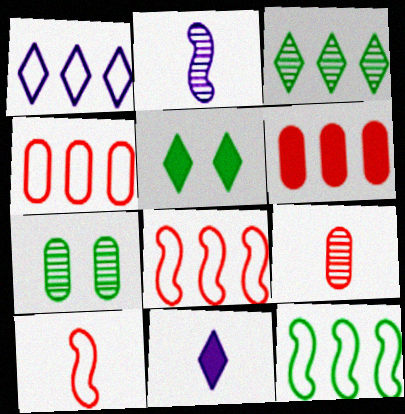[[1, 4, 12], 
[2, 4, 5], 
[7, 8, 11]]